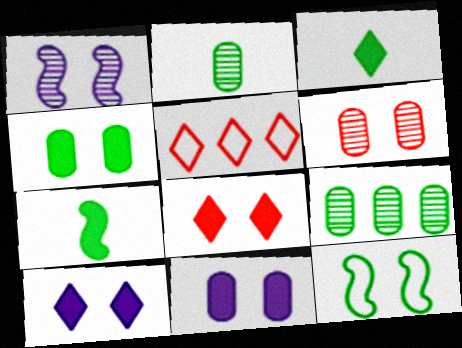[[3, 9, 12], 
[6, 10, 12]]